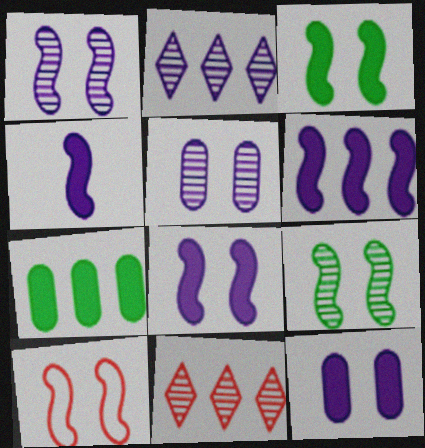[[1, 3, 10], 
[4, 6, 8], 
[8, 9, 10]]